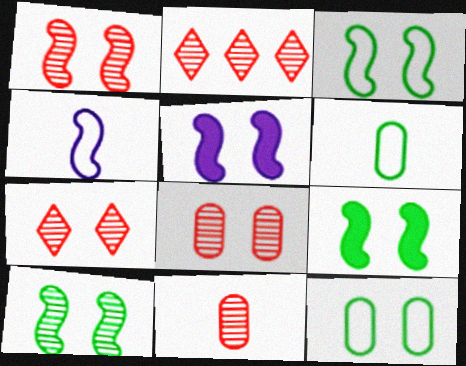[[1, 2, 11], 
[1, 3, 5], 
[1, 7, 8], 
[2, 5, 6], 
[3, 9, 10], 
[5, 7, 12]]